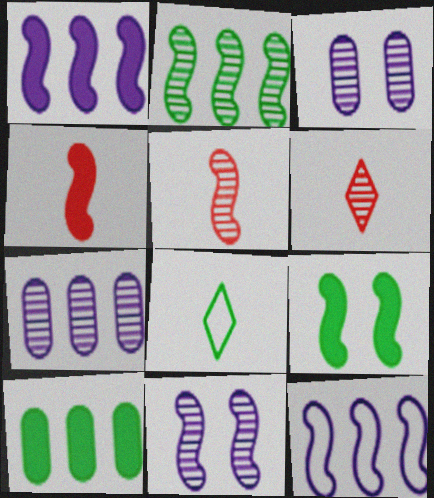[[1, 4, 9], 
[2, 3, 6], 
[2, 5, 11], 
[5, 9, 12]]